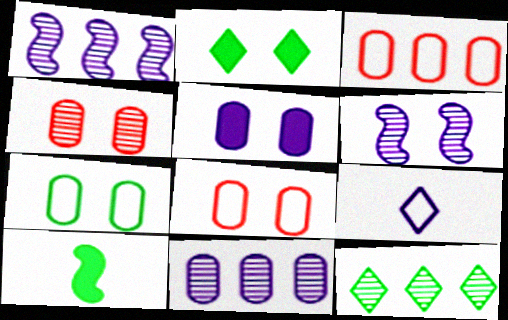[[1, 5, 9], 
[2, 6, 8], 
[4, 5, 7], 
[7, 10, 12]]